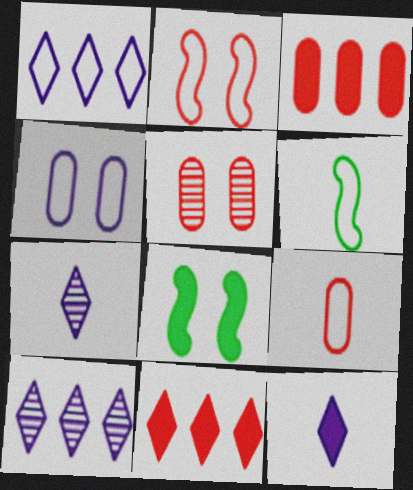[[3, 5, 9], 
[3, 8, 12], 
[8, 9, 10]]